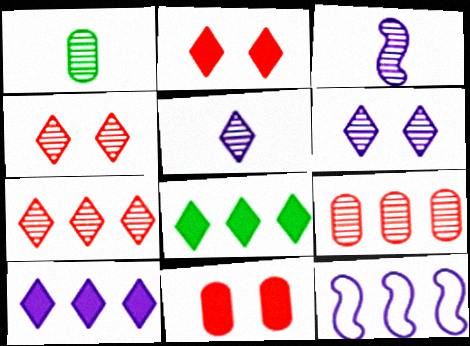[[1, 2, 12], 
[8, 9, 12]]